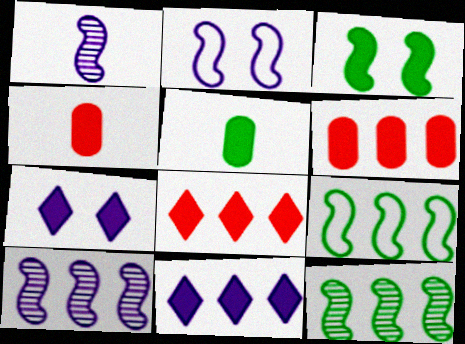[[3, 4, 11]]